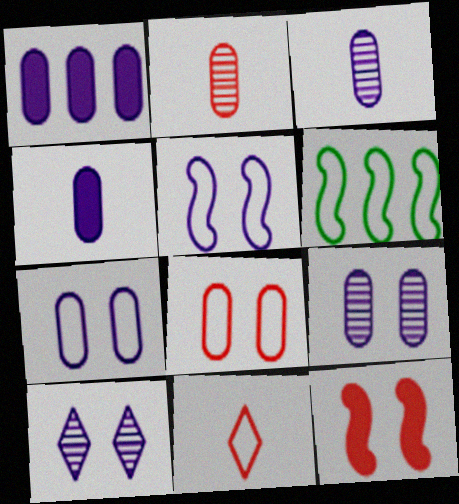[[1, 3, 7], 
[6, 7, 11]]